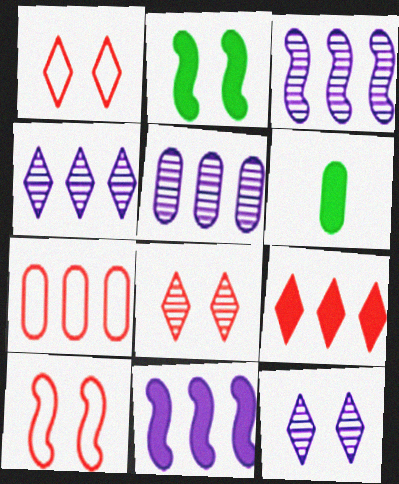[[1, 3, 6], 
[3, 4, 5], 
[4, 6, 10]]